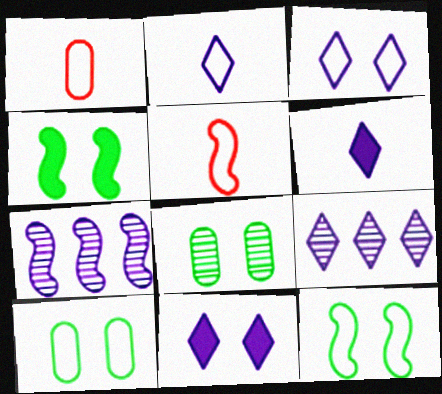[[1, 4, 9], 
[2, 9, 11], 
[3, 6, 9], 
[4, 5, 7]]